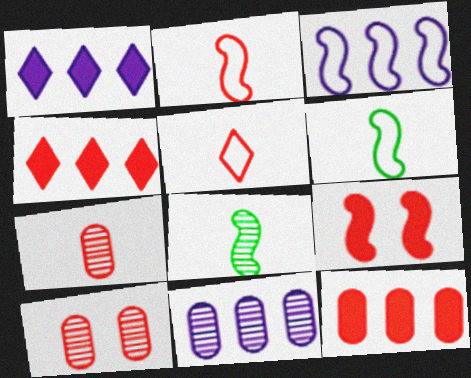[[1, 3, 11], 
[1, 6, 10], 
[2, 4, 10], 
[3, 8, 9]]